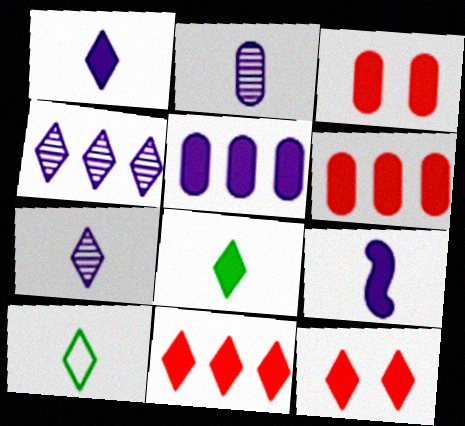[[4, 10, 12]]